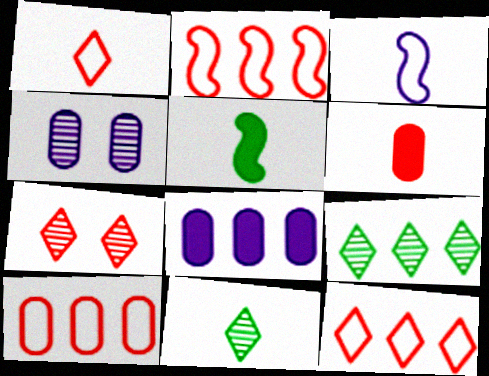[[2, 6, 7], 
[2, 8, 9], 
[2, 10, 12], 
[3, 6, 11], 
[4, 5, 12]]